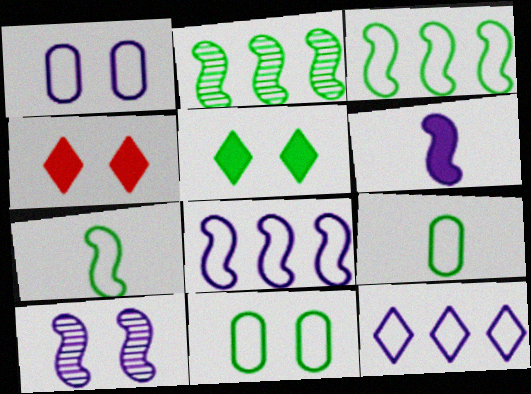[[2, 5, 9], 
[4, 10, 11], 
[6, 8, 10]]